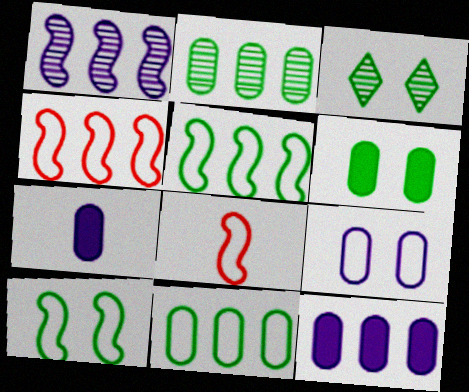[[3, 4, 7], 
[3, 6, 10], 
[3, 8, 12]]